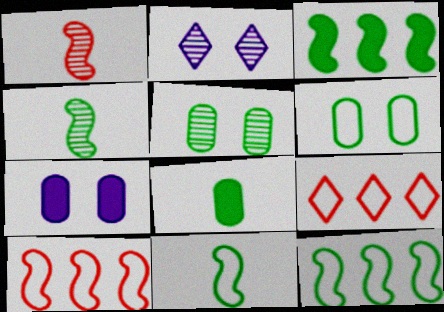[[2, 8, 10], 
[4, 7, 9]]